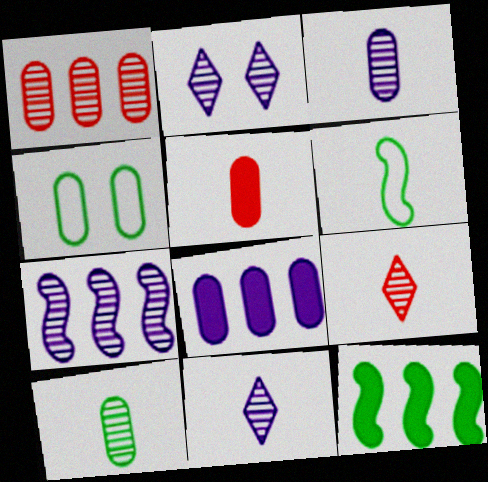[[2, 3, 7], 
[5, 6, 11]]